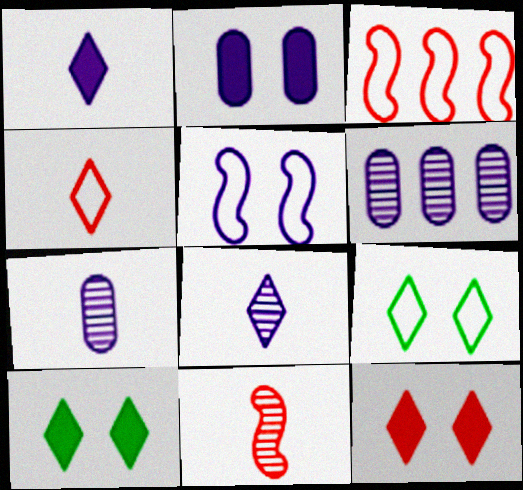[[1, 5, 6], 
[3, 7, 10]]